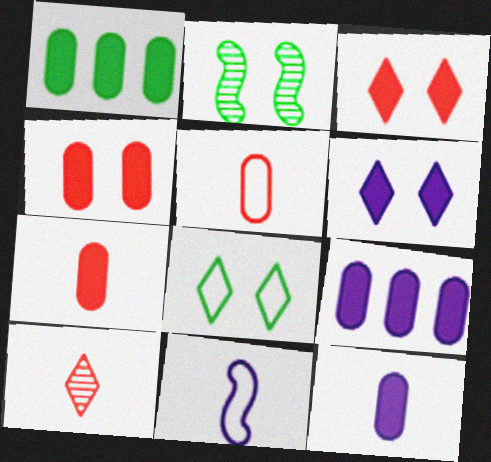[[1, 4, 12]]